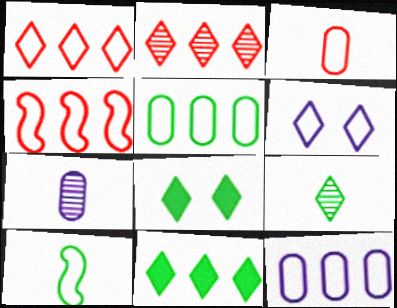[[4, 7, 8]]